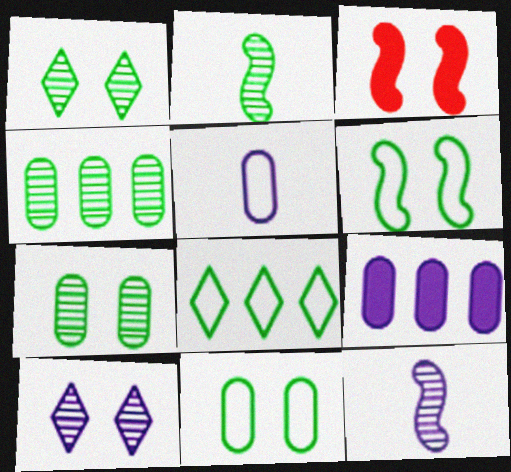[[1, 2, 4], 
[3, 10, 11]]